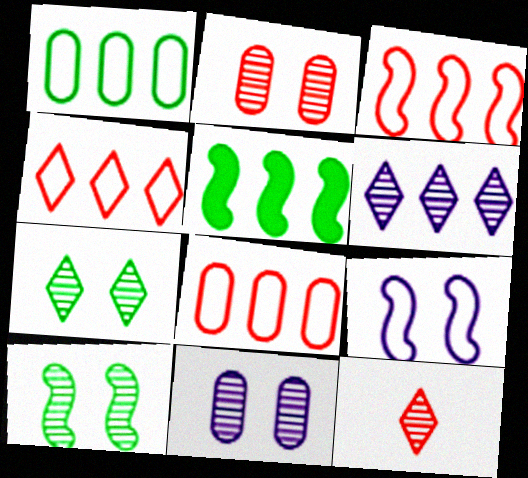[[3, 4, 8], 
[5, 6, 8], 
[6, 7, 12]]